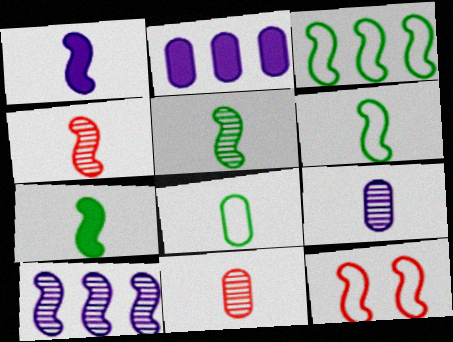[[1, 4, 6], 
[5, 6, 7], 
[7, 10, 12]]